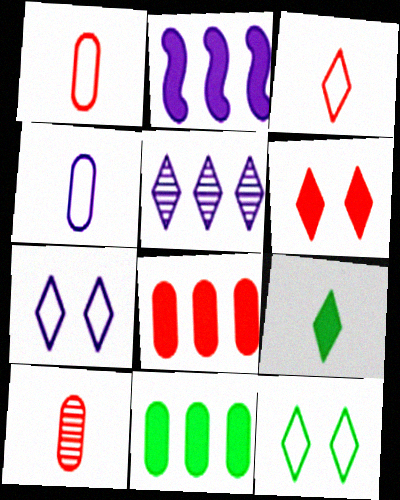[[2, 10, 12]]